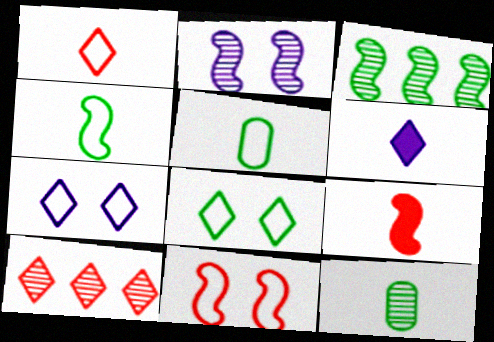[[2, 10, 12], 
[6, 8, 10]]